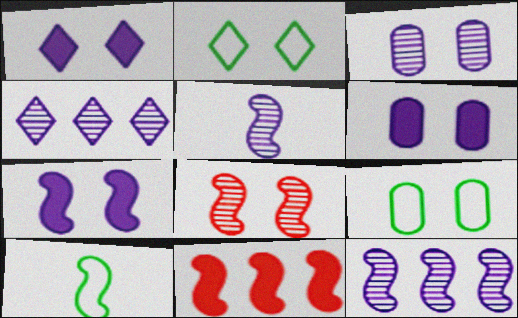[[1, 6, 7], 
[1, 8, 9], 
[2, 6, 8], 
[3, 4, 5]]